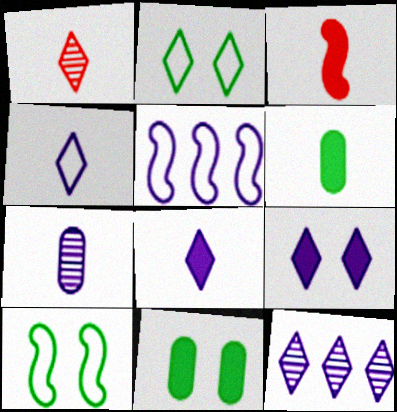[[1, 5, 11], 
[3, 6, 8], 
[4, 9, 12], 
[5, 7, 9]]